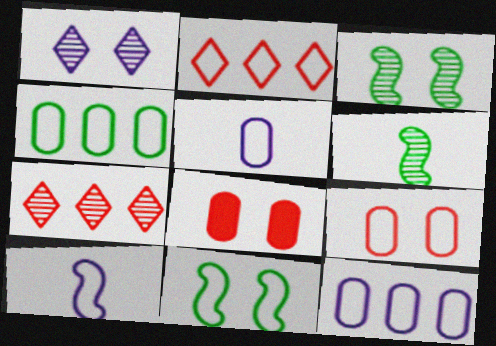[[1, 8, 11], 
[2, 5, 11], 
[4, 5, 9]]